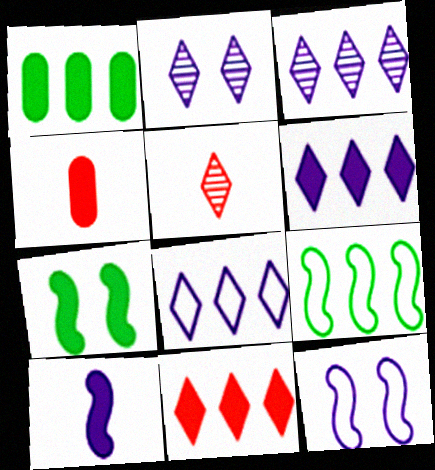[[1, 5, 12], 
[2, 4, 9], 
[3, 6, 8], 
[4, 6, 7]]